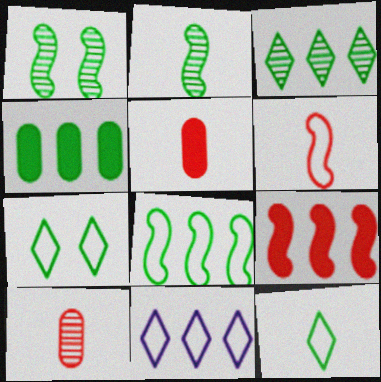[[1, 4, 12], 
[1, 5, 11], 
[2, 4, 7], 
[3, 4, 8]]